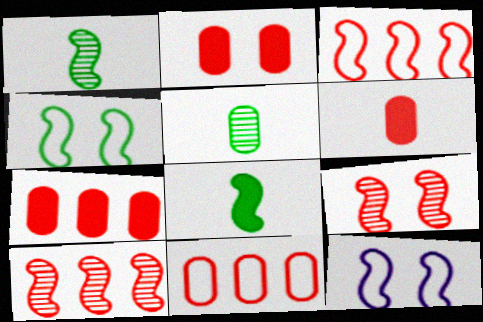[[2, 6, 7], 
[8, 10, 12]]